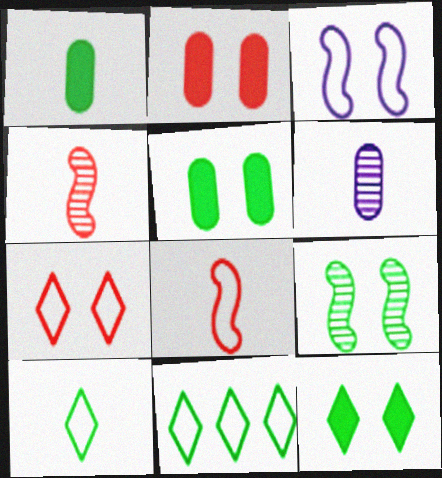[[1, 9, 11]]